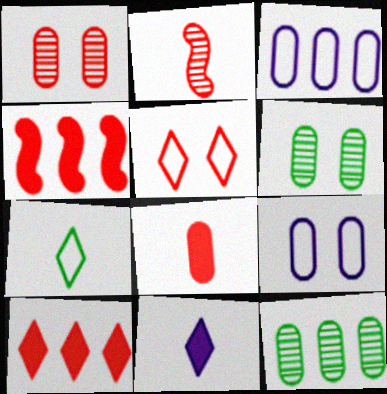[[3, 6, 8], 
[8, 9, 12]]